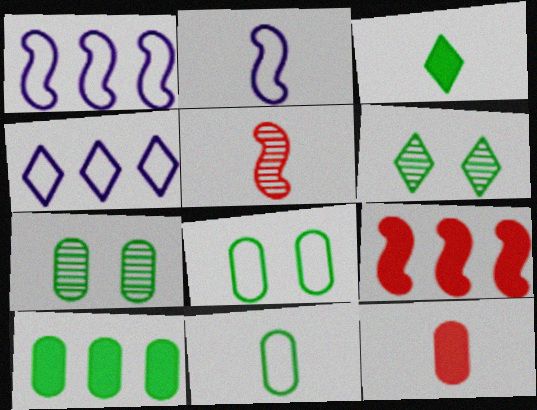[[1, 6, 12], 
[7, 10, 11]]